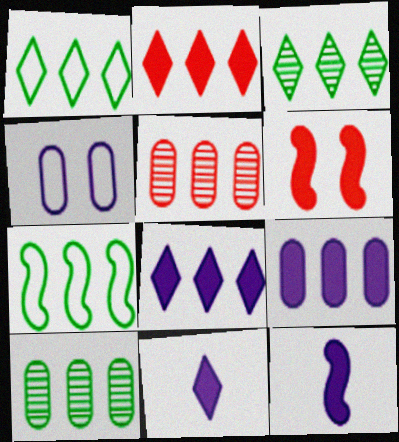[[5, 7, 8]]